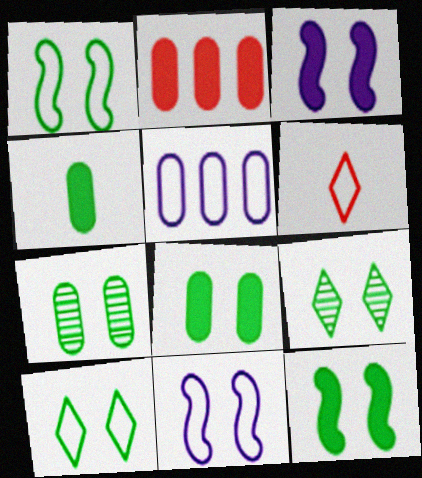[[1, 5, 6], 
[1, 8, 9], 
[7, 10, 12]]